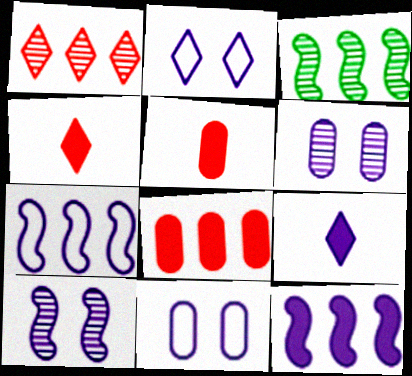[[2, 3, 5], 
[3, 4, 11], 
[6, 7, 9]]